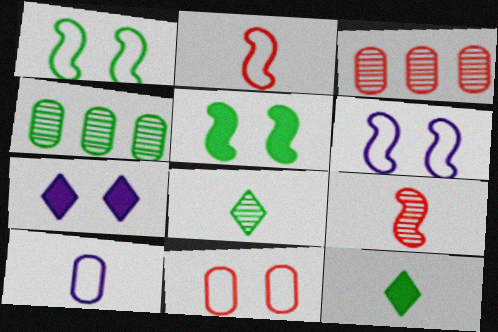[[1, 4, 12], 
[2, 4, 7], 
[3, 6, 12], 
[9, 10, 12]]